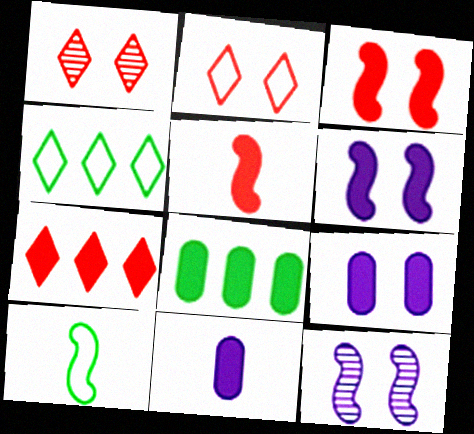[]